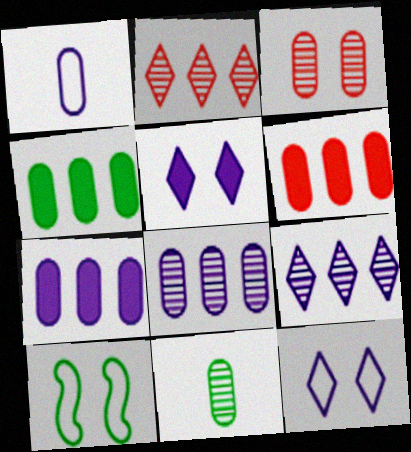[[1, 3, 4], 
[3, 5, 10], 
[3, 8, 11], 
[4, 6, 7]]